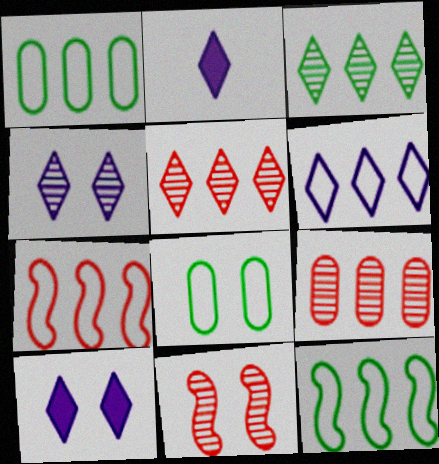[[1, 2, 11], 
[1, 6, 7], 
[2, 4, 6], 
[8, 10, 11]]